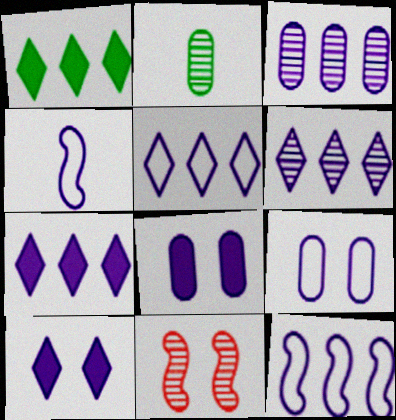[[2, 6, 11], 
[3, 4, 10], 
[3, 7, 12], 
[4, 5, 9], 
[4, 6, 8], 
[5, 6, 7]]